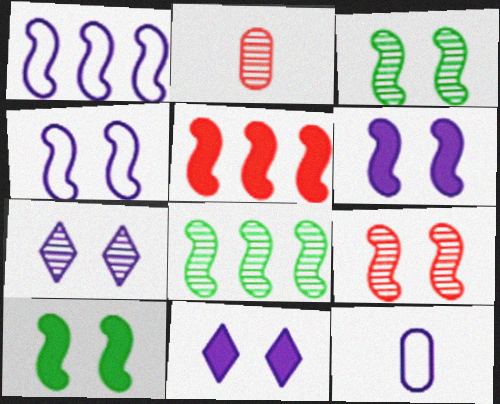[[1, 5, 8], 
[2, 7, 8], 
[4, 9, 10]]